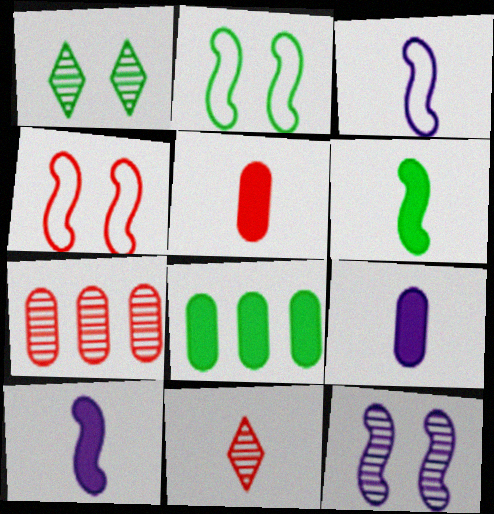[]